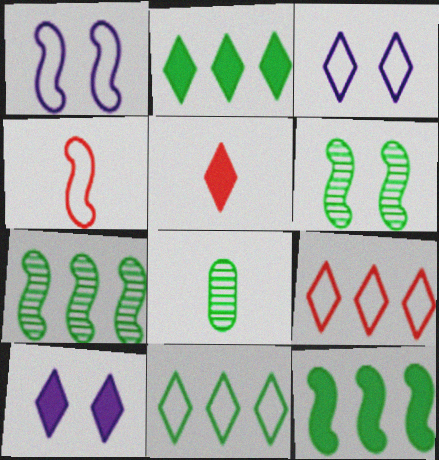[[2, 5, 10]]